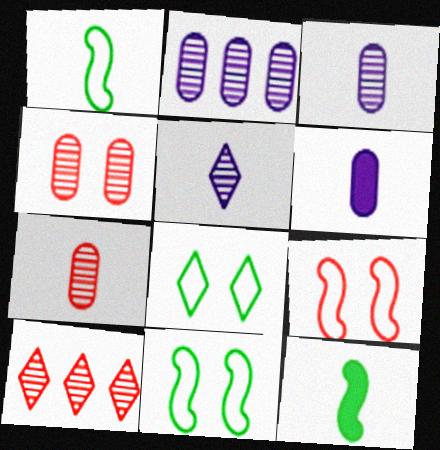[[6, 10, 11]]